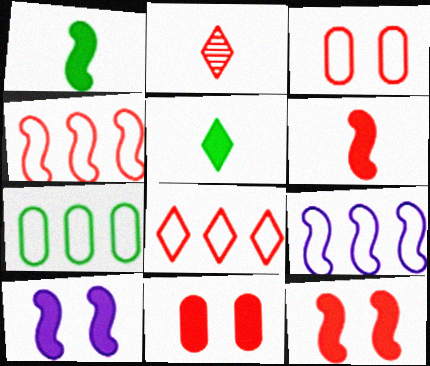[[2, 4, 11], 
[2, 7, 10], 
[7, 8, 9]]